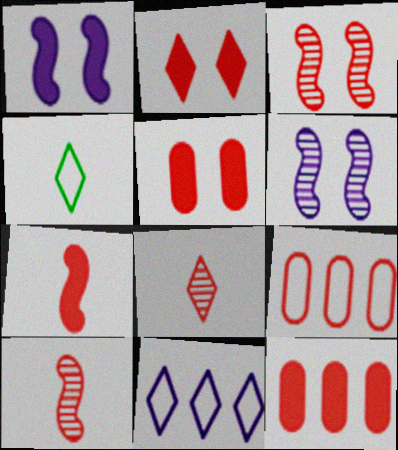[[2, 7, 12], 
[2, 9, 10], 
[4, 6, 12]]